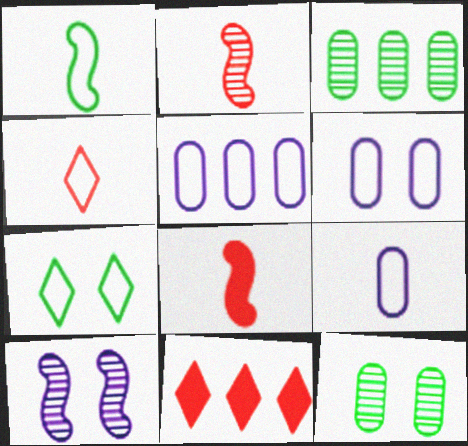[[1, 4, 9], 
[5, 6, 9]]